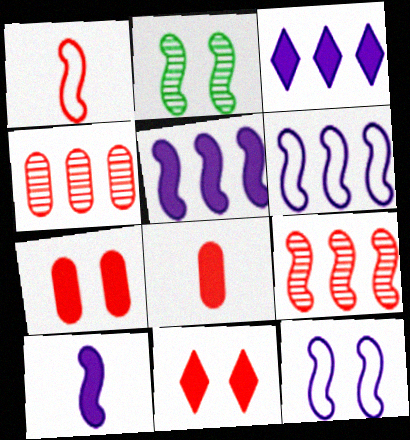[[1, 2, 5], 
[1, 4, 11]]